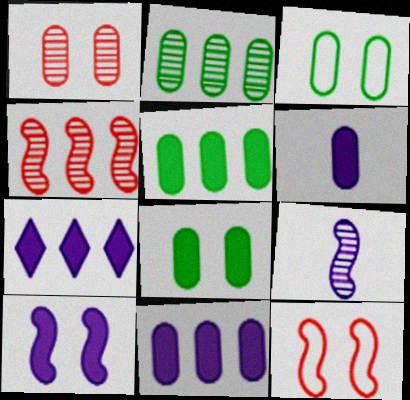[[6, 7, 10]]